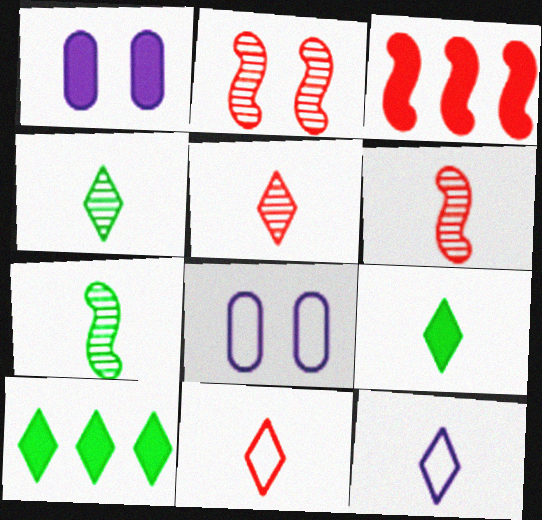[[1, 3, 9], 
[3, 4, 8], 
[5, 9, 12], 
[6, 8, 10]]